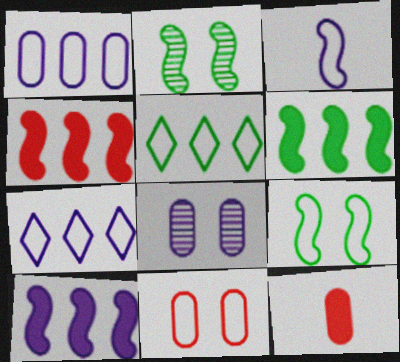[[2, 3, 4], 
[2, 7, 12], 
[3, 5, 11], 
[4, 6, 10]]